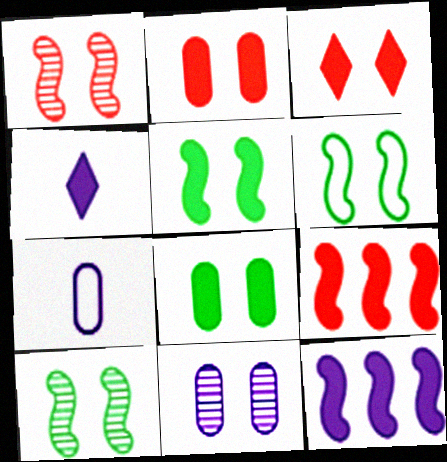[[3, 6, 11], 
[4, 8, 9], 
[5, 6, 10]]